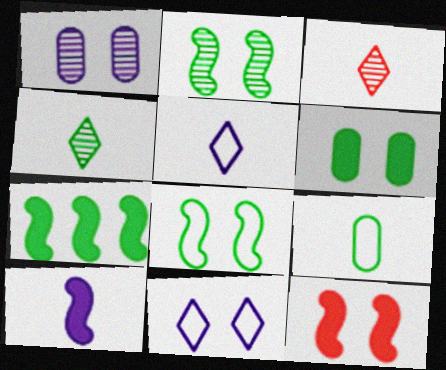[[3, 9, 10], 
[7, 10, 12]]